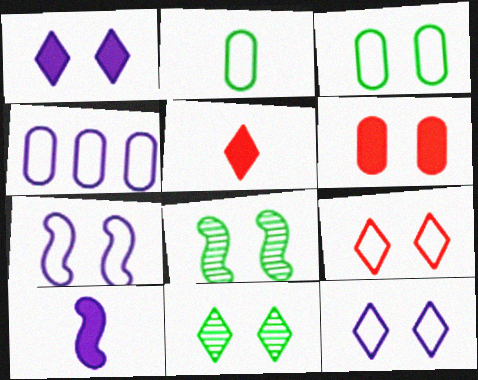[[1, 9, 11], 
[3, 7, 9], 
[4, 5, 8], 
[6, 7, 11], 
[6, 8, 12]]